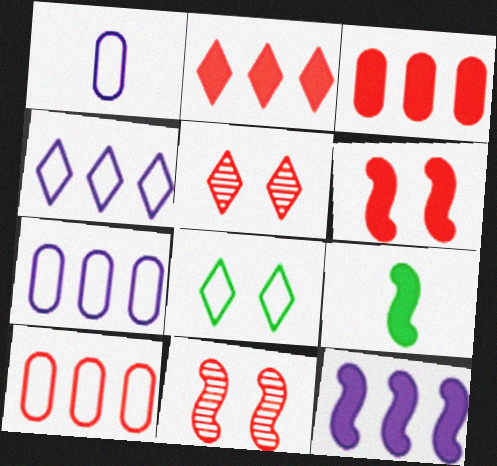[[5, 7, 9], 
[6, 9, 12]]